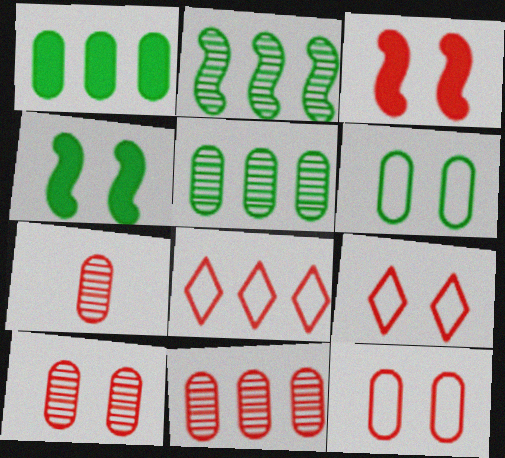[[3, 7, 8], 
[3, 9, 10], 
[7, 10, 11]]